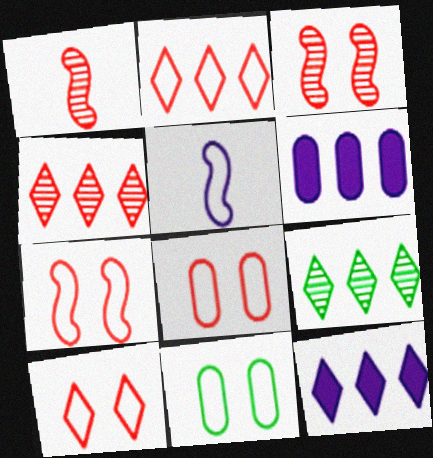[[1, 11, 12], 
[2, 5, 11], 
[2, 9, 12], 
[7, 8, 10]]